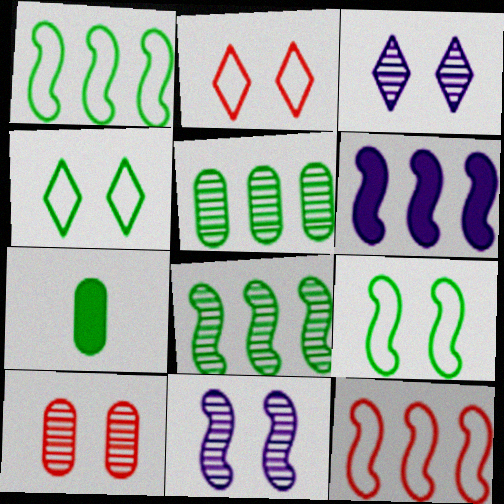[[3, 7, 12], 
[4, 7, 8], 
[6, 8, 12]]